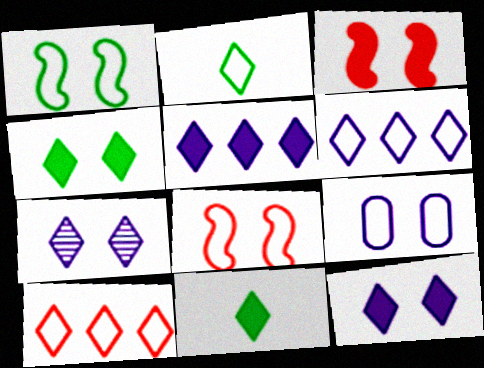[[7, 10, 11]]